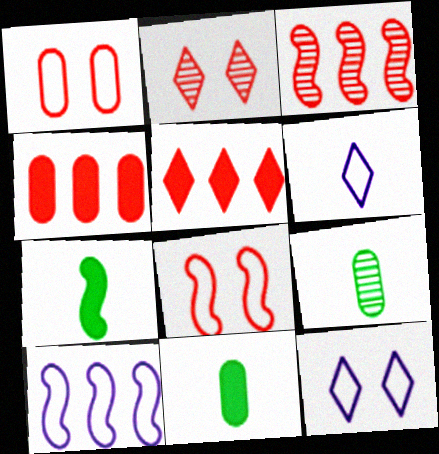[[2, 10, 11], 
[3, 11, 12]]